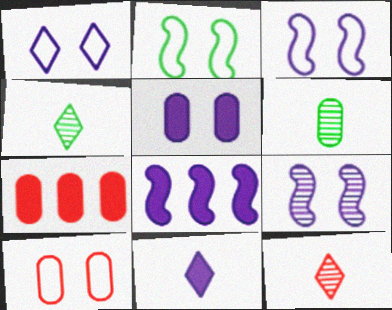[[1, 2, 10], 
[1, 5, 9], 
[3, 4, 7], 
[4, 8, 10], 
[5, 8, 11]]